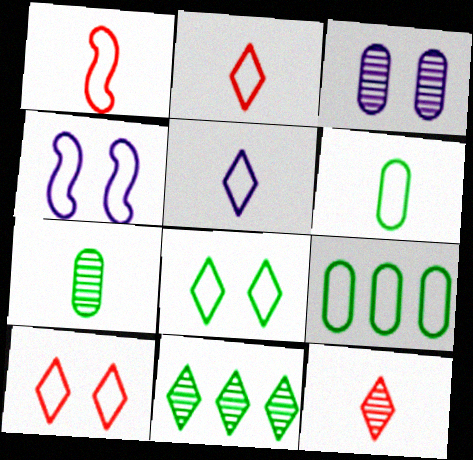[[1, 5, 6], 
[2, 4, 9]]